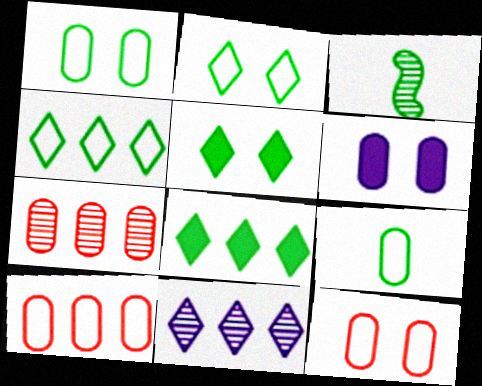[[1, 3, 8], 
[6, 7, 9]]